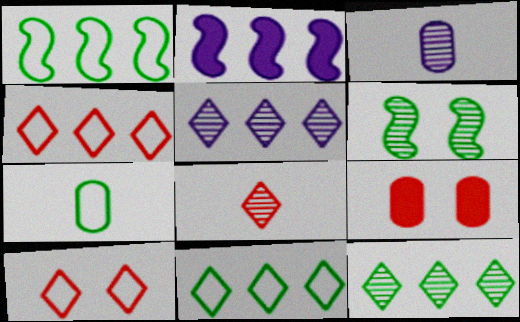[]